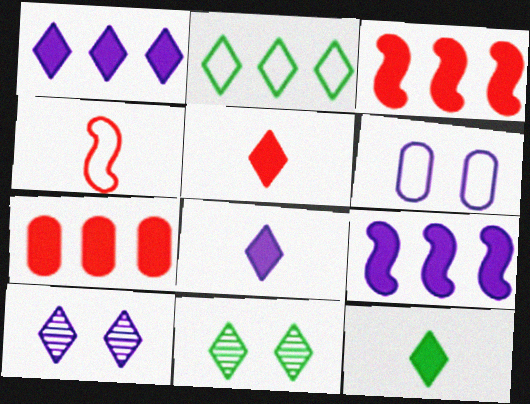[[2, 4, 6], 
[2, 5, 10], 
[2, 11, 12], 
[5, 8, 12]]